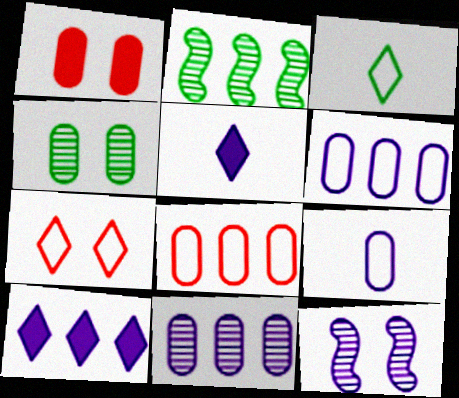[[2, 8, 10], 
[5, 6, 12], 
[9, 10, 12]]